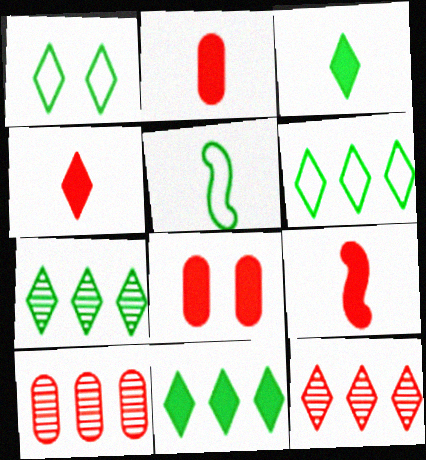[[1, 3, 7], 
[2, 4, 9], 
[6, 7, 11]]